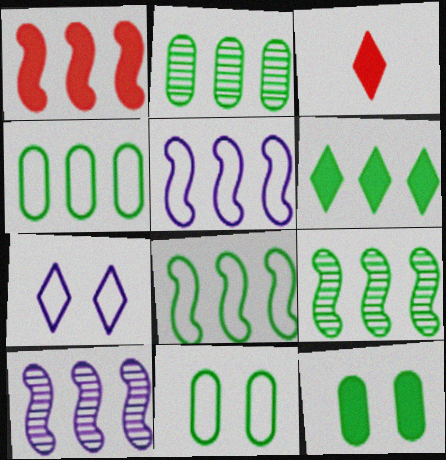[[1, 5, 9], 
[1, 8, 10], 
[2, 6, 8], 
[3, 10, 11], 
[4, 6, 9]]